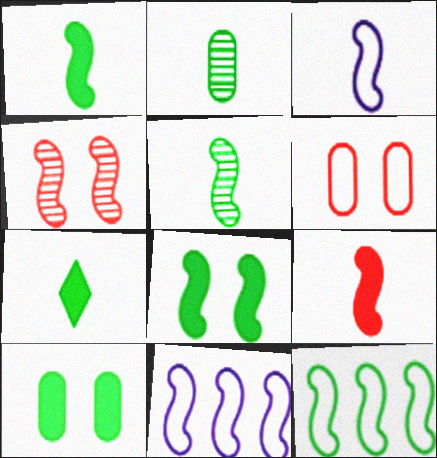[[1, 4, 11], 
[3, 5, 9], 
[5, 8, 12]]